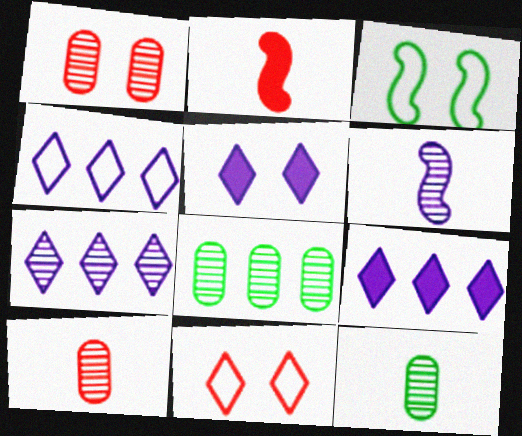[[1, 3, 5], 
[3, 9, 10], 
[4, 7, 9]]